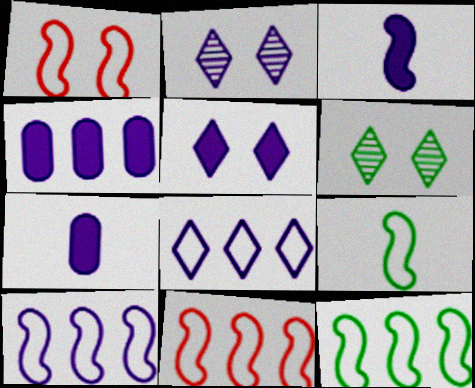[[1, 9, 10], 
[2, 7, 10], 
[3, 4, 5], 
[6, 7, 11], 
[10, 11, 12]]